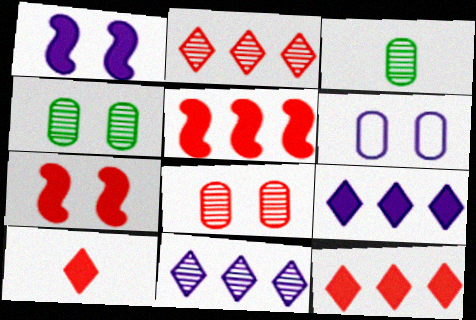[]